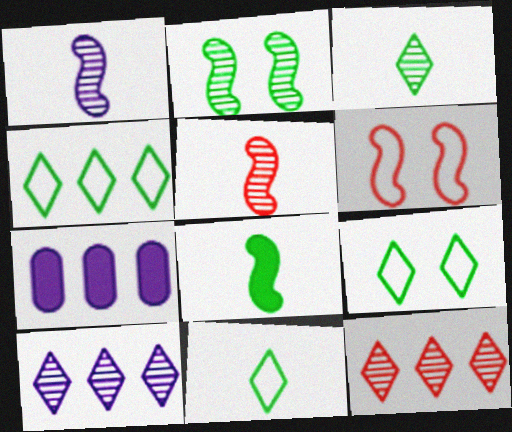[[3, 6, 7], 
[4, 9, 11], 
[5, 7, 9]]